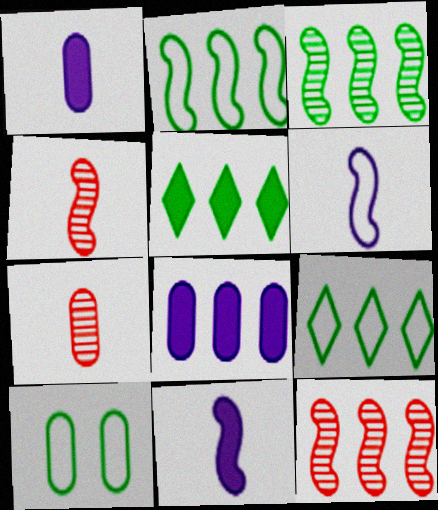[[7, 8, 10], 
[8, 9, 12]]